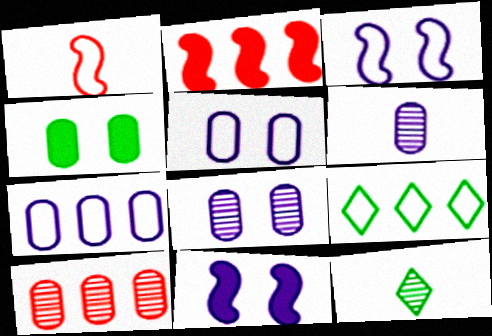[[1, 5, 9], 
[2, 5, 12]]